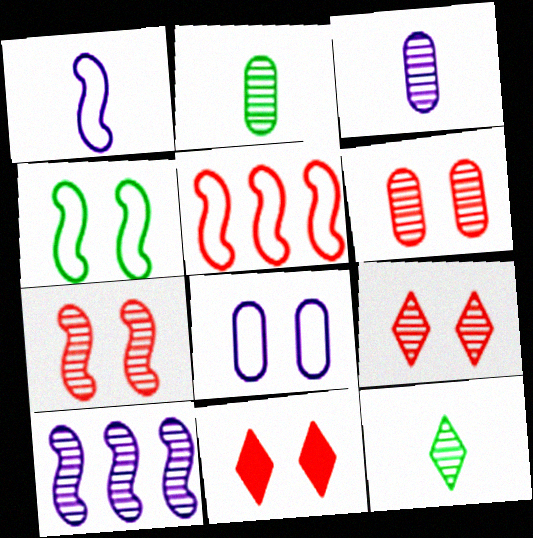[[1, 4, 5], 
[2, 9, 10], 
[6, 7, 9], 
[6, 10, 12]]